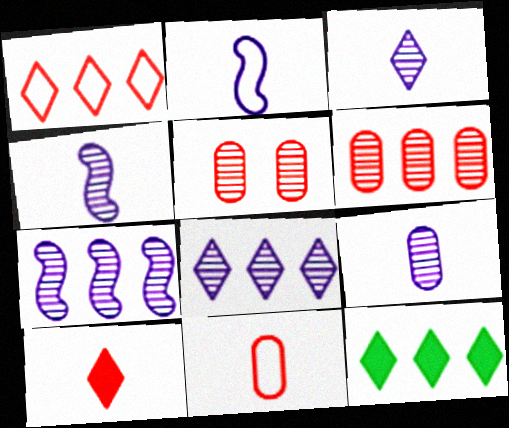[[1, 8, 12], 
[2, 5, 12], 
[3, 4, 9]]